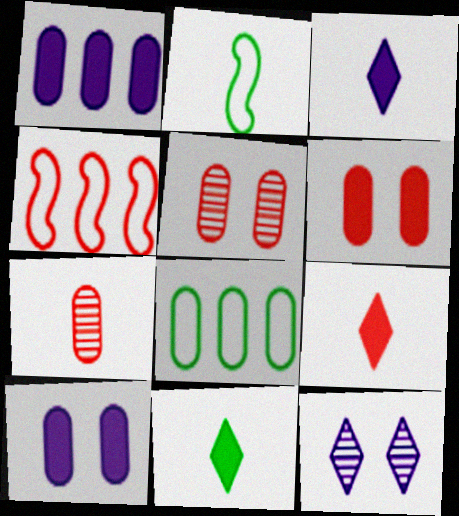[[2, 3, 7], 
[3, 9, 11], 
[4, 5, 9], 
[7, 8, 10]]